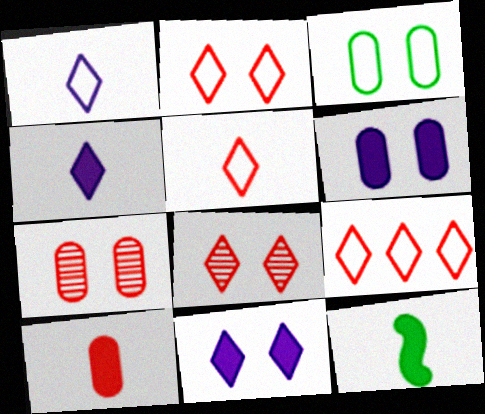[[2, 5, 9], 
[3, 6, 7], 
[4, 10, 12]]